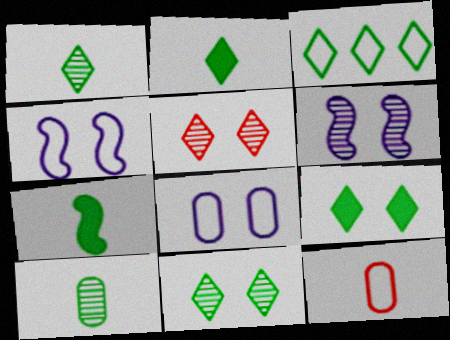[[1, 3, 9], 
[2, 3, 11], 
[3, 4, 12]]